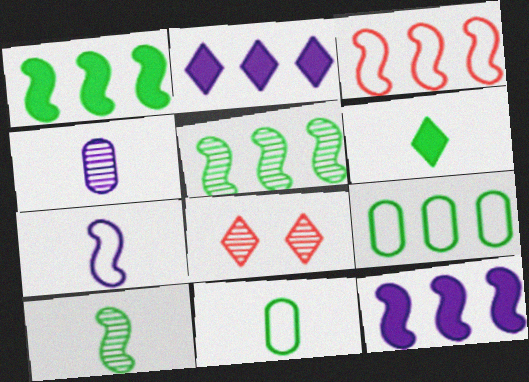[[3, 5, 12], 
[4, 5, 8], 
[6, 10, 11], 
[8, 11, 12]]